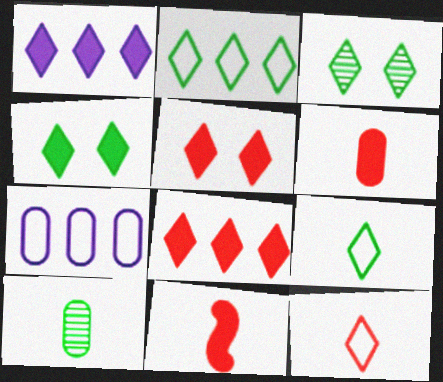[[1, 3, 12], 
[3, 7, 11]]